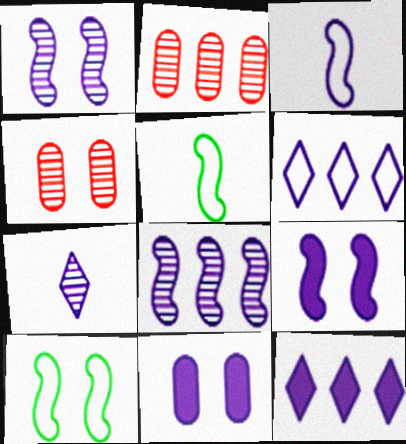[[3, 8, 9], 
[4, 5, 12]]